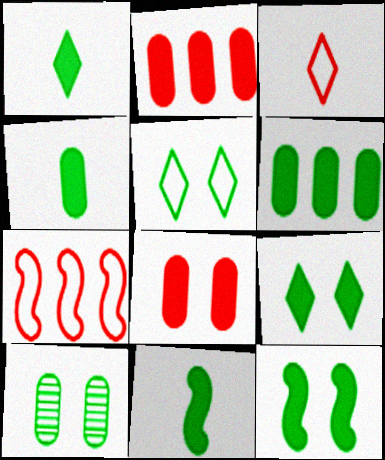[[1, 4, 11], 
[1, 6, 12], 
[5, 10, 12], 
[6, 9, 11]]